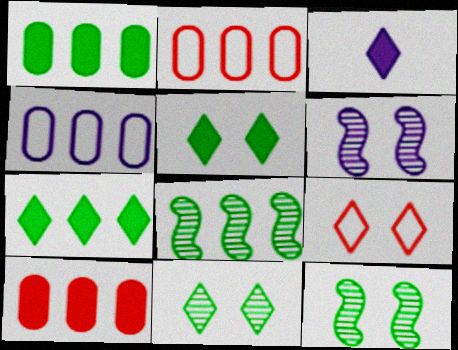[[2, 3, 12], 
[3, 4, 6]]